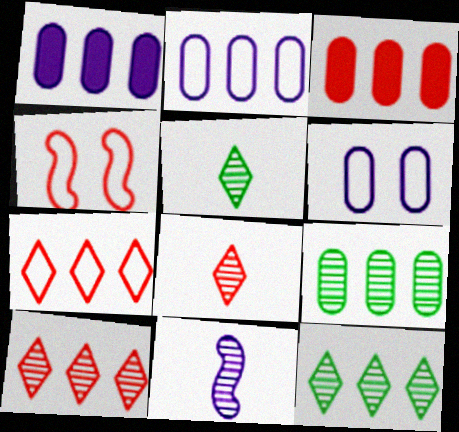[[1, 4, 5], 
[2, 3, 9], 
[3, 4, 8]]